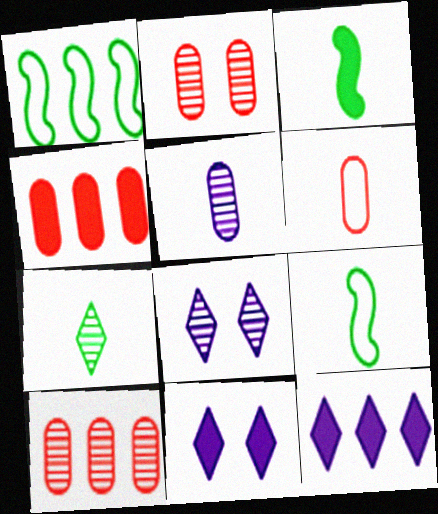[[1, 10, 12], 
[2, 4, 6], 
[2, 9, 12], 
[3, 4, 11], 
[4, 8, 9], 
[9, 10, 11]]